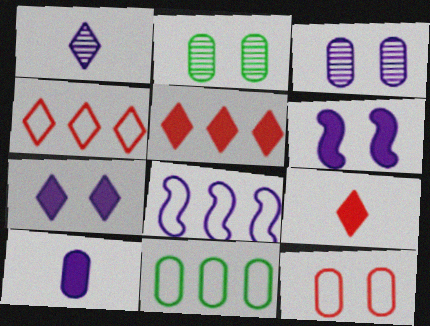[[2, 8, 9], 
[4, 8, 11]]